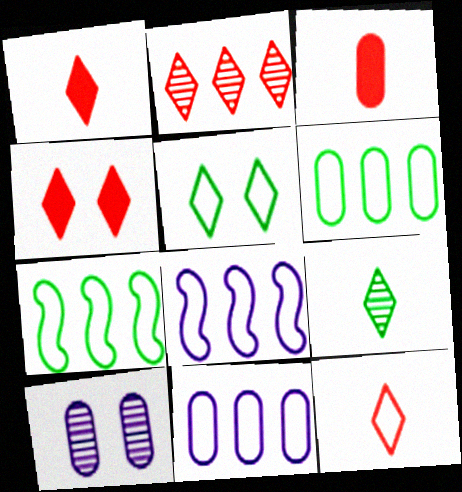[[1, 7, 10], 
[2, 4, 12], 
[3, 6, 10]]